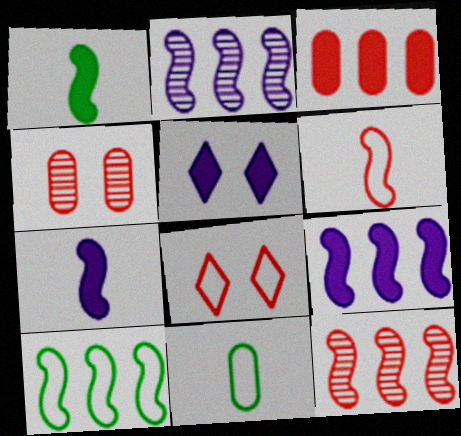[[1, 3, 5], 
[5, 11, 12], 
[9, 10, 12]]